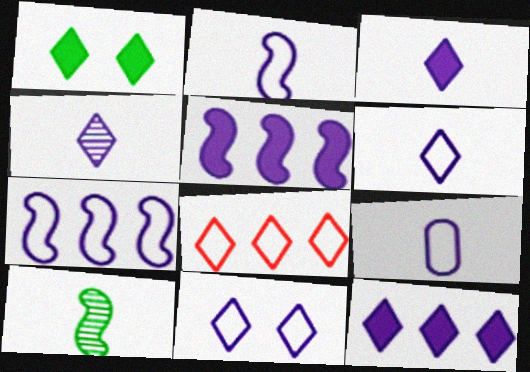[[1, 4, 8], 
[2, 6, 9], 
[3, 4, 6], 
[4, 11, 12], 
[7, 9, 11]]